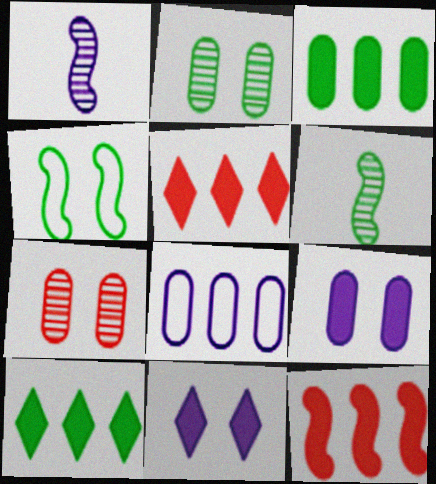[[1, 4, 12], 
[1, 8, 11], 
[4, 7, 11]]